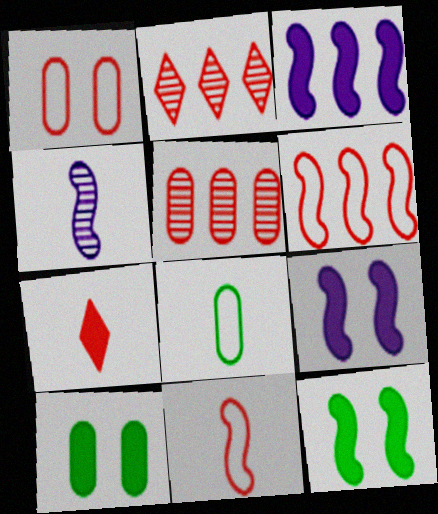[[2, 8, 9], 
[3, 7, 10], 
[4, 6, 12], 
[4, 7, 8]]